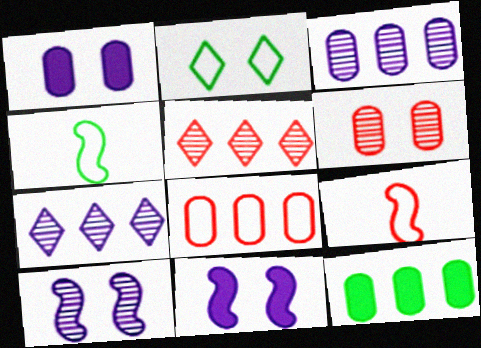[[1, 4, 5], 
[2, 6, 11], 
[3, 8, 12]]